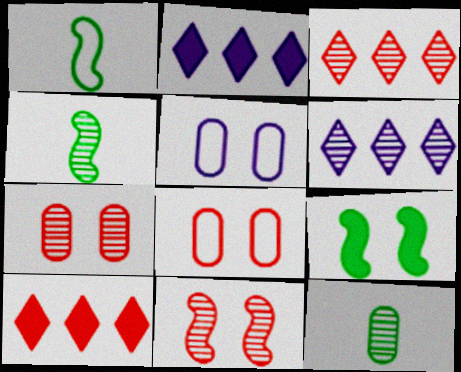[[1, 2, 7], 
[2, 4, 8], 
[4, 5, 10], 
[4, 6, 7], 
[6, 11, 12]]